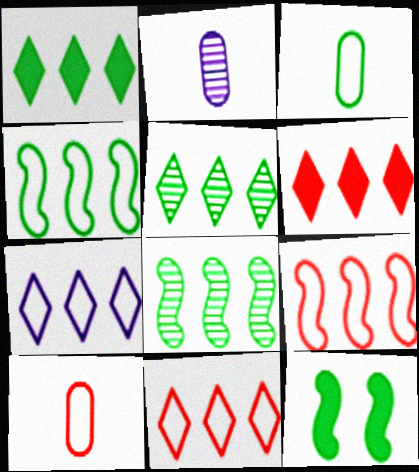[[2, 11, 12], 
[3, 5, 12], 
[5, 6, 7]]